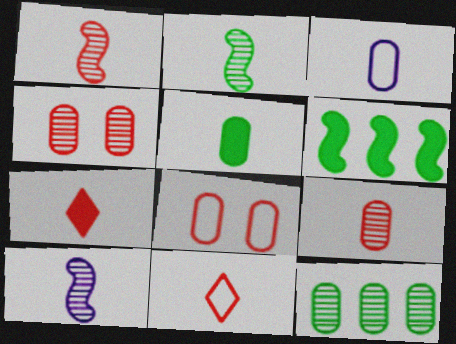[[1, 2, 10], 
[2, 3, 7], 
[3, 5, 9], 
[5, 10, 11]]